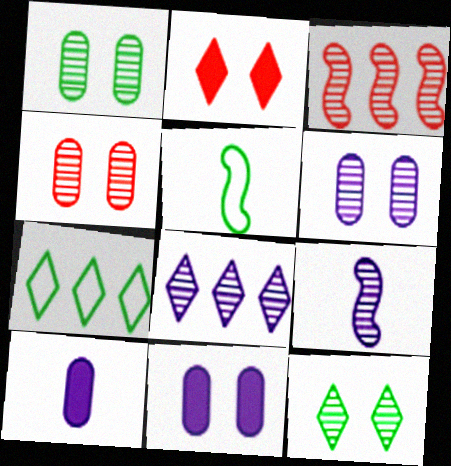[[1, 4, 6], 
[6, 8, 9]]